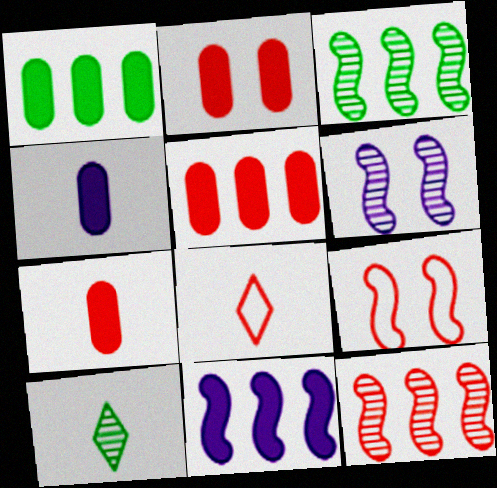[[1, 2, 4], 
[1, 6, 8], 
[2, 5, 7], 
[2, 8, 12]]